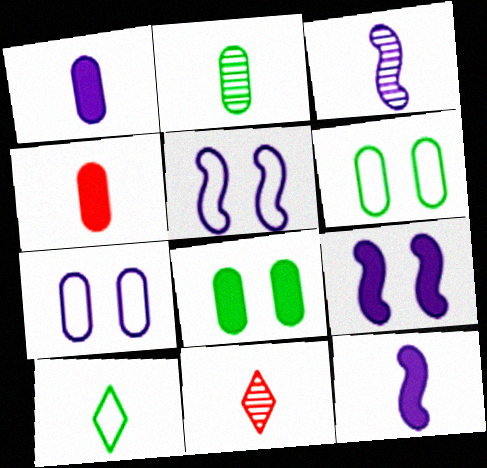[[2, 3, 11], 
[3, 4, 10]]